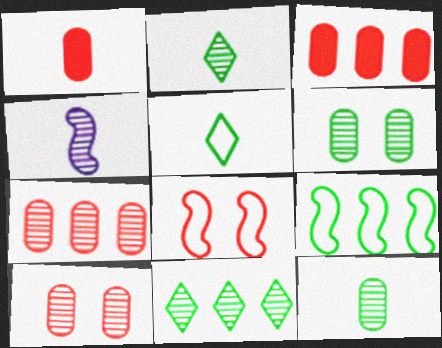[[1, 4, 5], 
[4, 10, 11]]